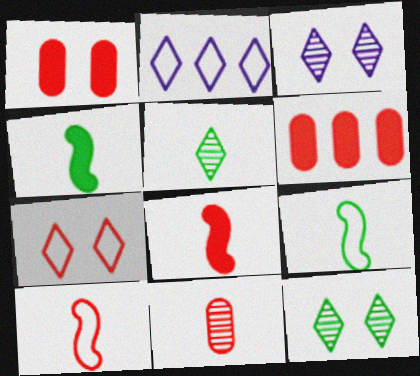[[3, 6, 9]]